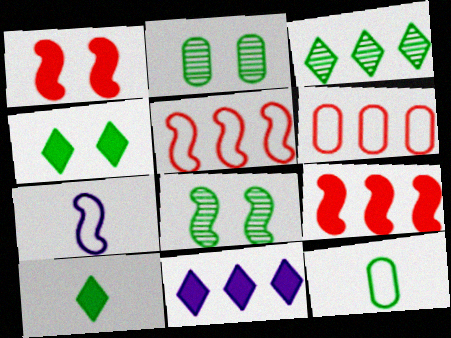[[7, 8, 9]]